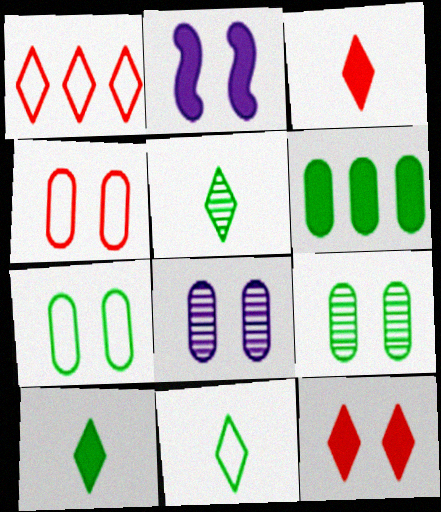[[2, 3, 6], 
[5, 10, 11]]